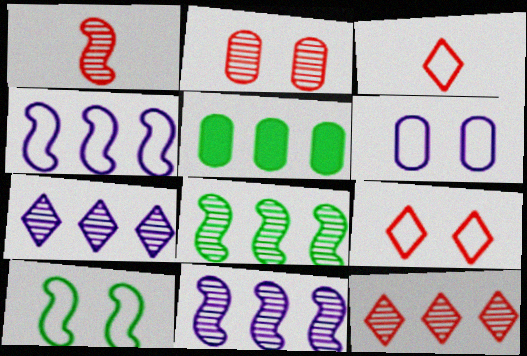[[1, 2, 12], 
[4, 5, 12], 
[6, 9, 10]]